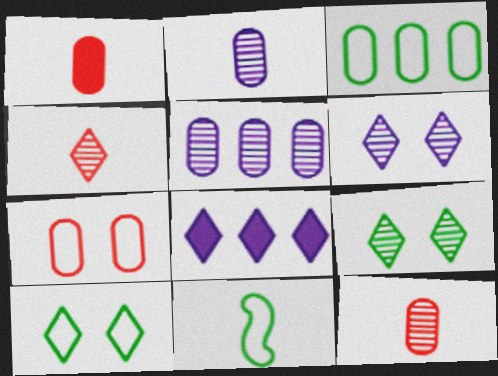[[3, 10, 11], 
[4, 8, 10]]